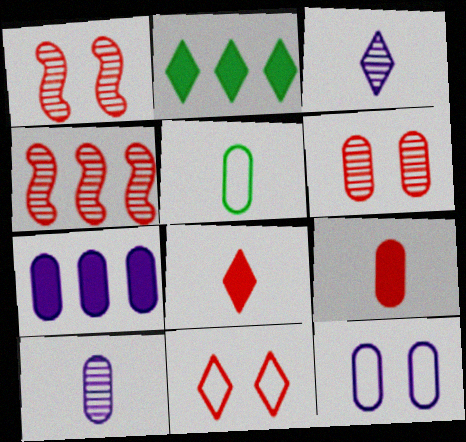[[2, 3, 11], 
[4, 9, 11], 
[5, 6, 7], 
[5, 9, 10], 
[7, 10, 12]]